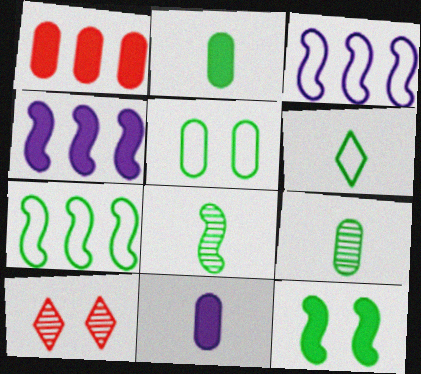[[2, 3, 10], 
[2, 6, 8], 
[5, 6, 7], 
[7, 8, 12], 
[7, 10, 11]]